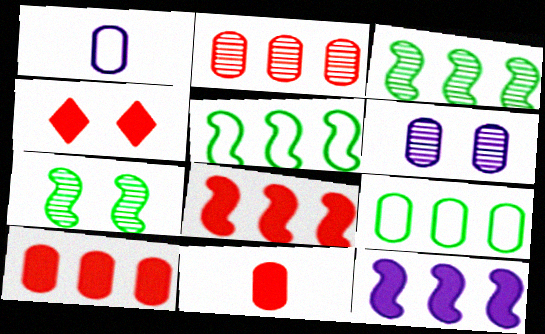[[1, 3, 4], 
[4, 8, 11], 
[6, 9, 11]]